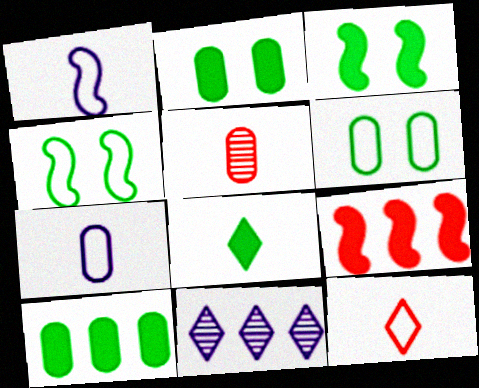[[1, 5, 8], 
[3, 8, 10]]